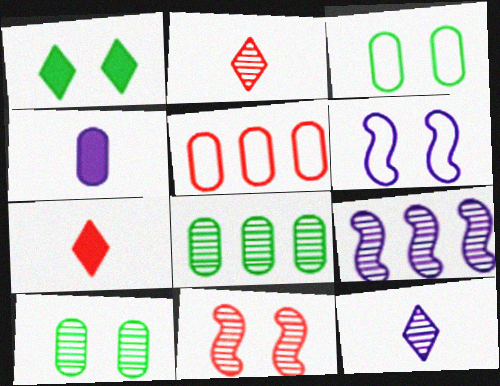[[2, 9, 10], 
[3, 7, 9], 
[4, 5, 10], 
[5, 7, 11], 
[6, 7, 8], 
[8, 11, 12]]